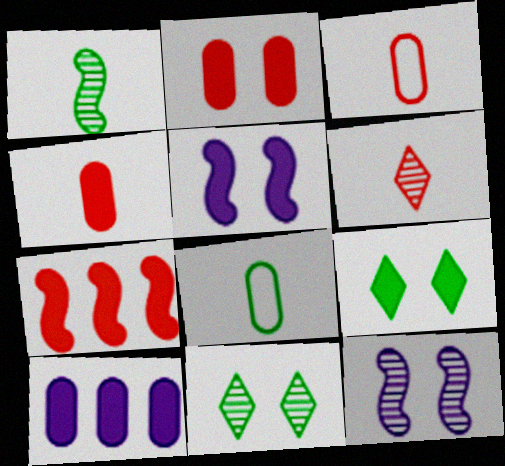[[2, 5, 9]]